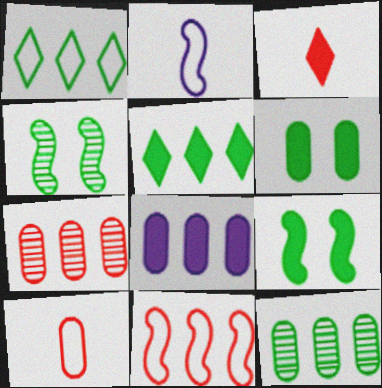[[3, 8, 9]]